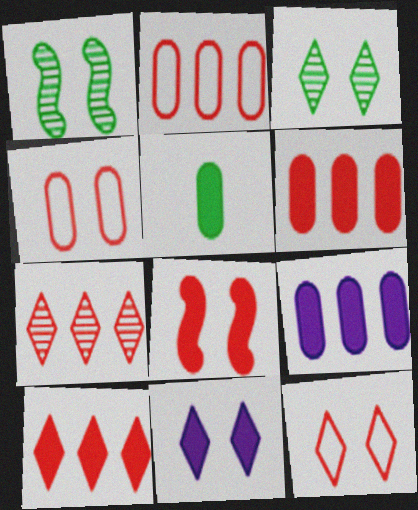[[1, 4, 11], 
[3, 11, 12]]